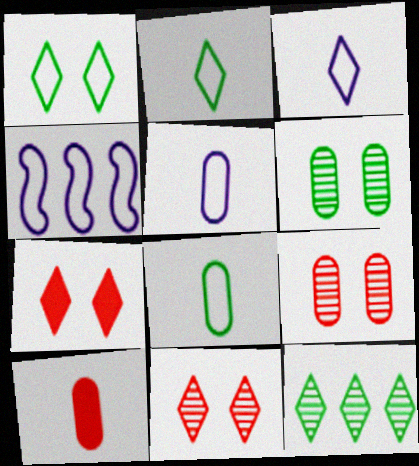[[3, 7, 12]]